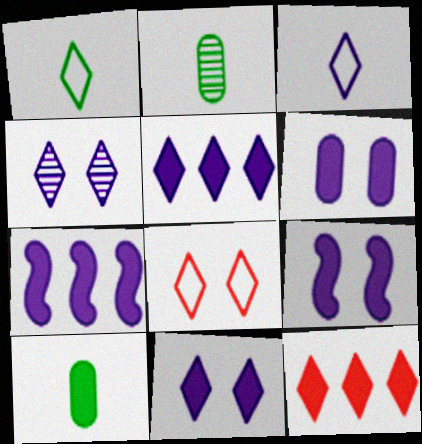[[1, 4, 12], 
[2, 7, 8], 
[3, 4, 5], 
[6, 9, 11], 
[9, 10, 12]]